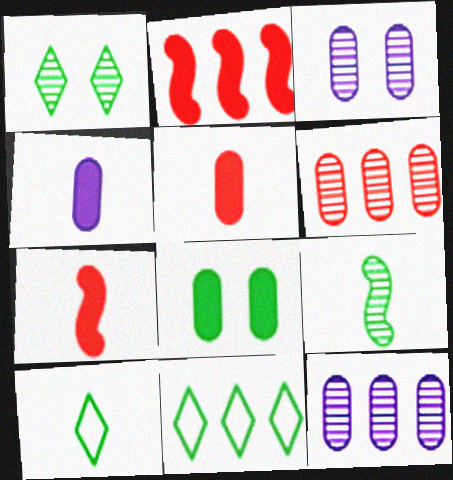[[2, 3, 10], 
[2, 11, 12], 
[3, 7, 11], 
[8, 9, 11]]